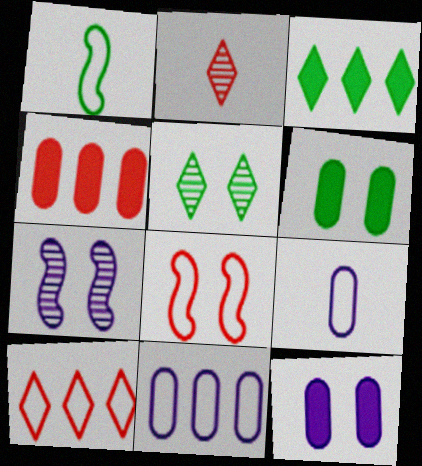[[2, 4, 8], 
[5, 8, 12]]